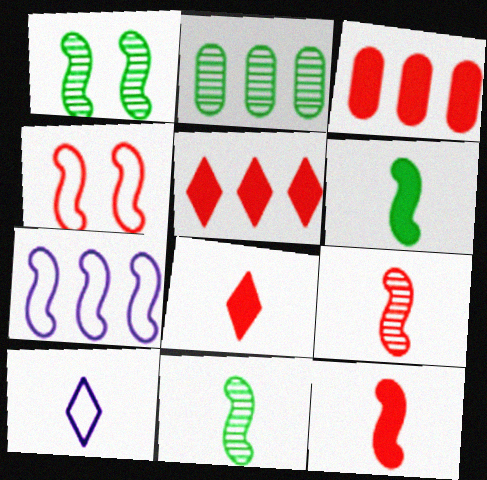[[1, 3, 10], 
[1, 7, 12], 
[2, 5, 7]]